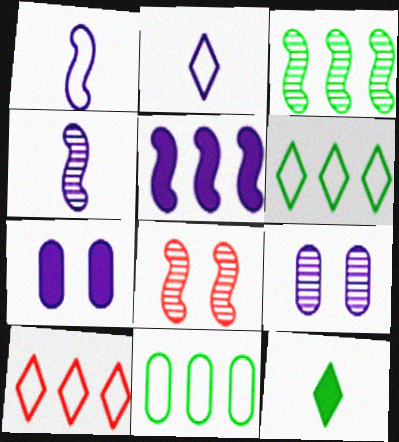[[2, 5, 9], 
[3, 4, 8]]